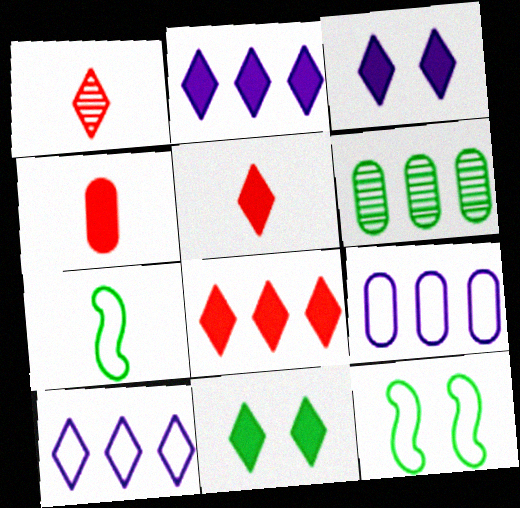[[1, 10, 11], 
[2, 5, 11], 
[6, 7, 11]]